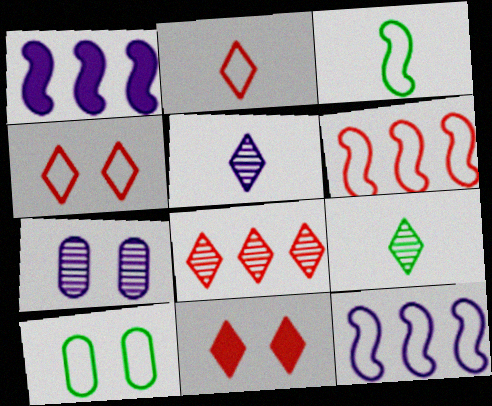[[2, 8, 11], 
[2, 10, 12]]